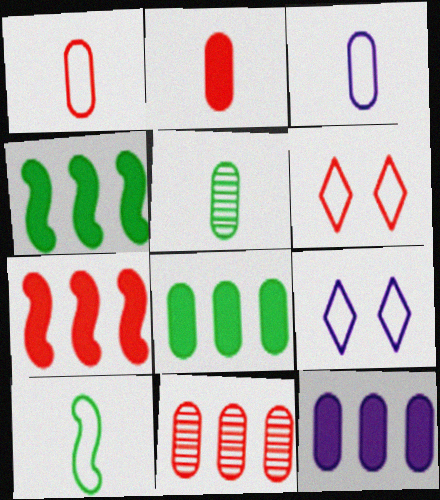[[2, 3, 5], 
[5, 7, 9]]